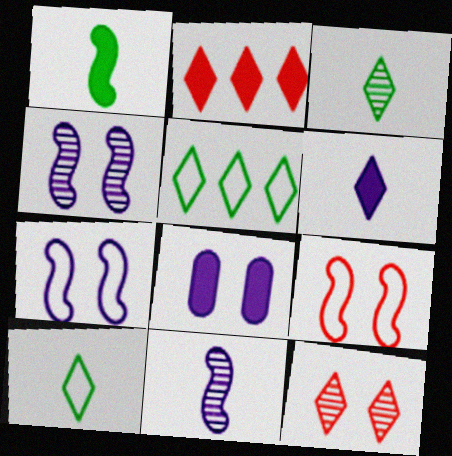[[1, 2, 8], 
[5, 6, 12]]